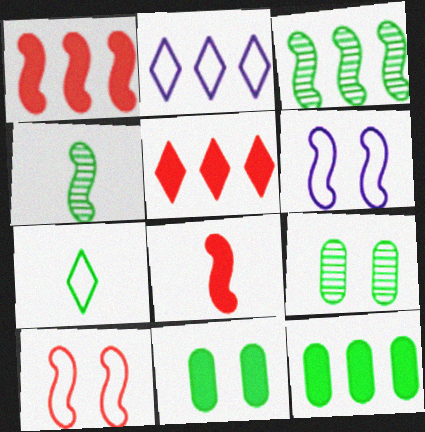[[1, 4, 6], 
[2, 8, 9], 
[3, 6, 8], 
[3, 7, 11]]